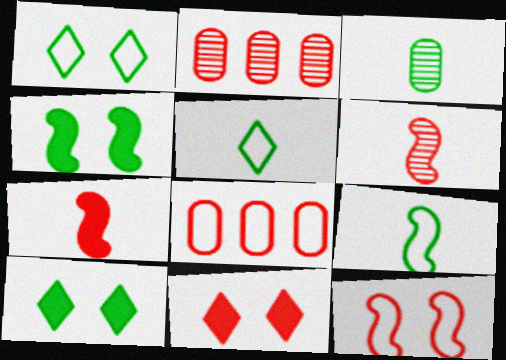[[6, 8, 11]]